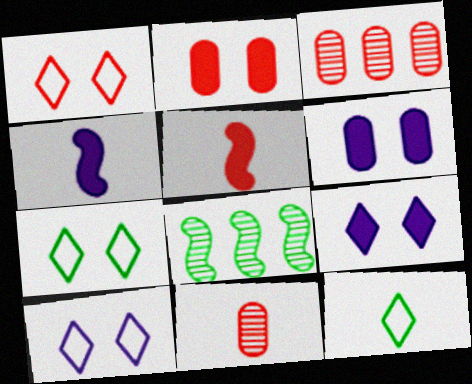[[1, 3, 5], 
[1, 7, 10], 
[3, 4, 7], 
[4, 11, 12]]